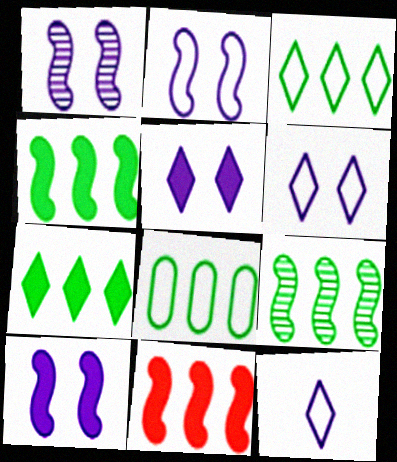[[1, 2, 10], 
[7, 8, 9]]